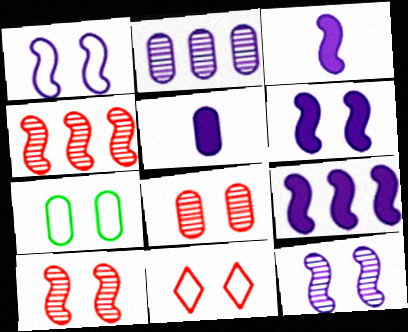[[1, 6, 12], 
[1, 7, 11], 
[3, 6, 9]]